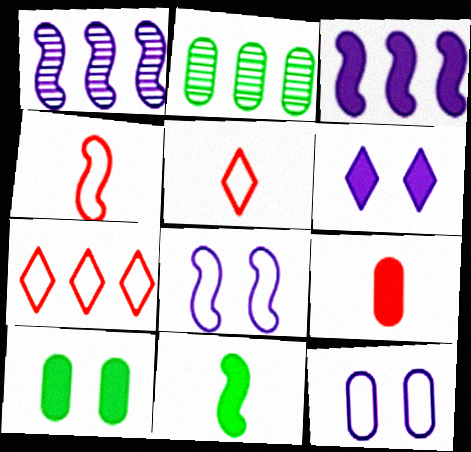[[1, 5, 10], 
[2, 3, 7], 
[2, 4, 6], 
[2, 9, 12]]